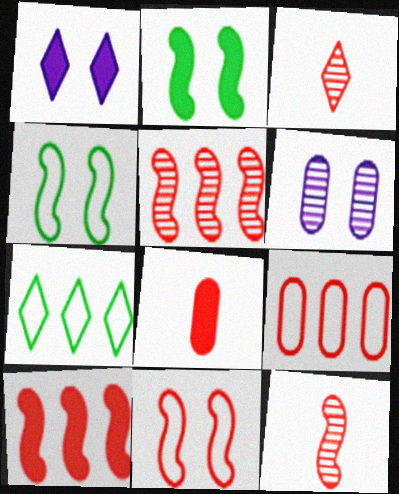[[1, 3, 7], 
[10, 11, 12]]